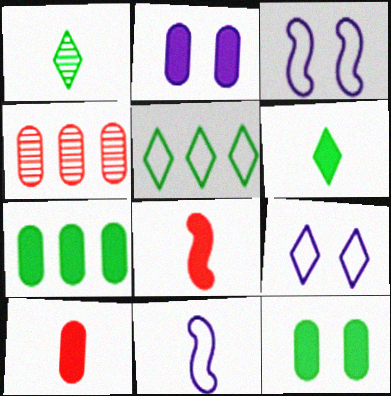[[1, 10, 11], 
[2, 7, 10], 
[3, 4, 6]]